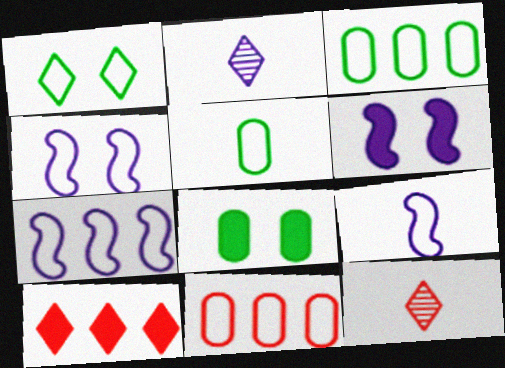[[1, 2, 10], 
[1, 9, 11], 
[3, 6, 12], 
[4, 7, 9], 
[7, 8, 12]]